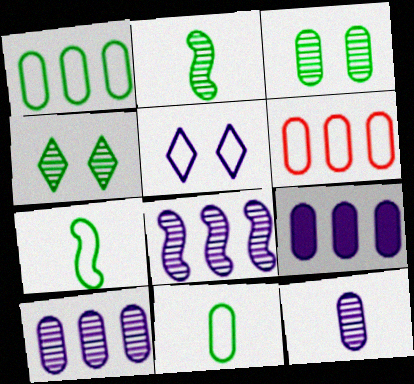[[5, 6, 7]]